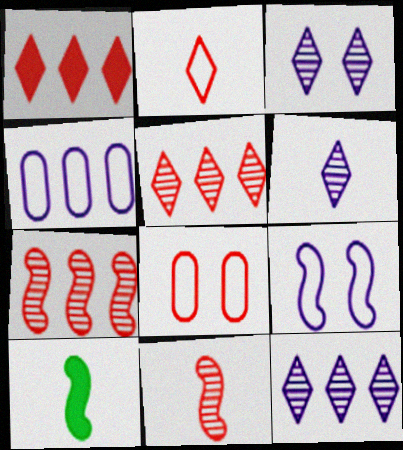[[1, 8, 11], 
[3, 6, 12], 
[7, 9, 10], 
[8, 10, 12]]